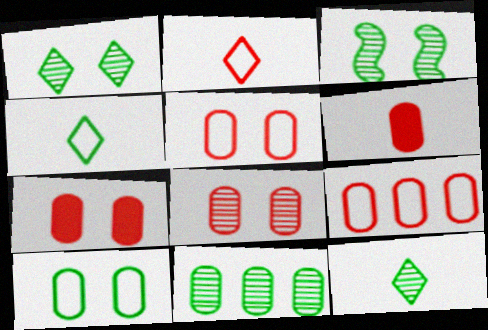[[3, 11, 12], 
[5, 7, 8], 
[6, 8, 9]]